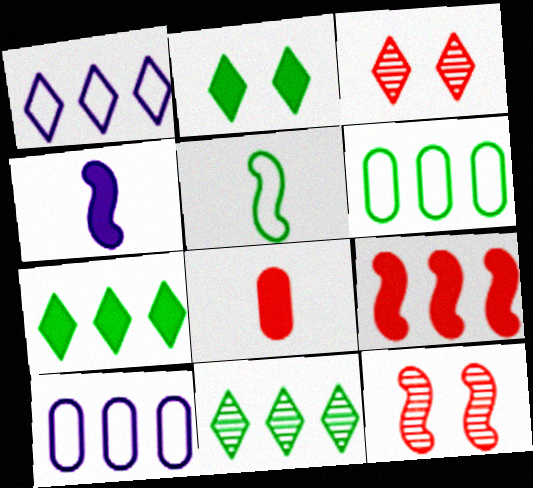[[3, 4, 6], 
[9, 10, 11]]